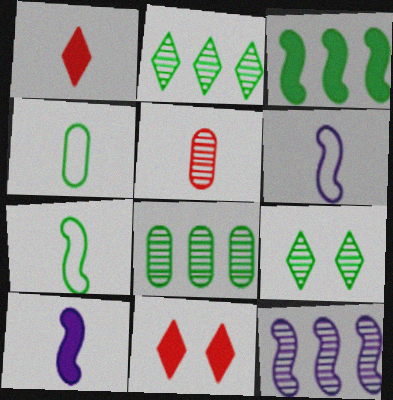[[3, 4, 9], 
[4, 11, 12], 
[5, 9, 12], 
[6, 8, 11]]